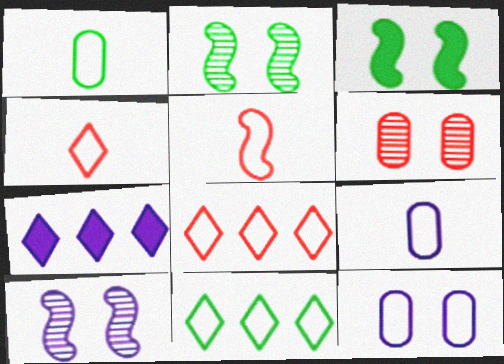[[5, 11, 12], 
[7, 9, 10]]